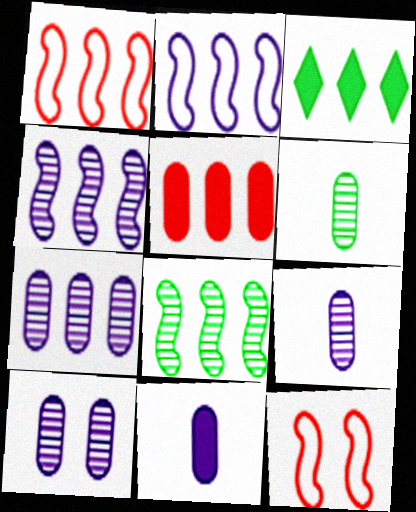[[1, 3, 7], 
[3, 9, 12], 
[7, 9, 10]]